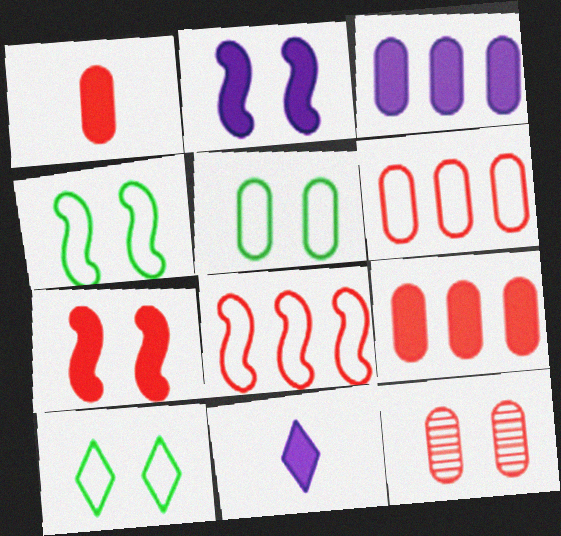[[1, 6, 12], 
[2, 3, 11], 
[2, 10, 12], 
[4, 5, 10]]